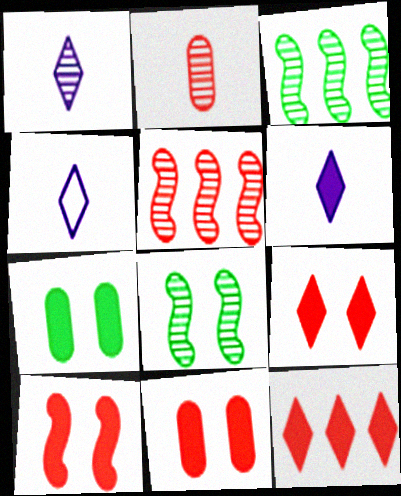[[1, 4, 6], 
[3, 4, 11], 
[4, 5, 7], 
[9, 10, 11]]